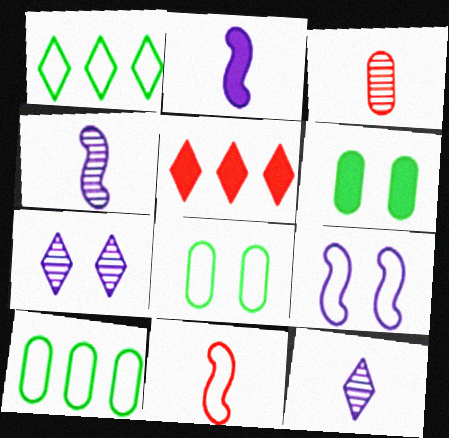[[2, 5, 6], 
[4, 5, 8]]